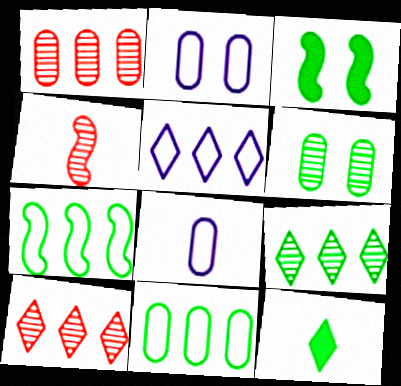[[3, 8, 10], 
[4, 8, 12], 
[6, 7, 12]]